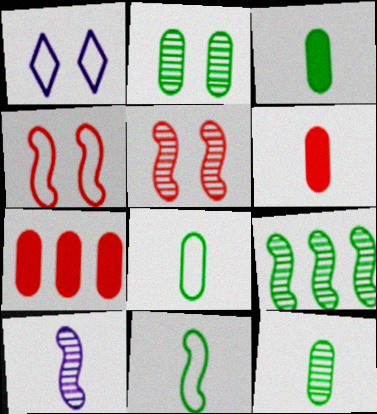[[1, 6, 9], 
[3, 8, 12], 
[5, 9, 10]]